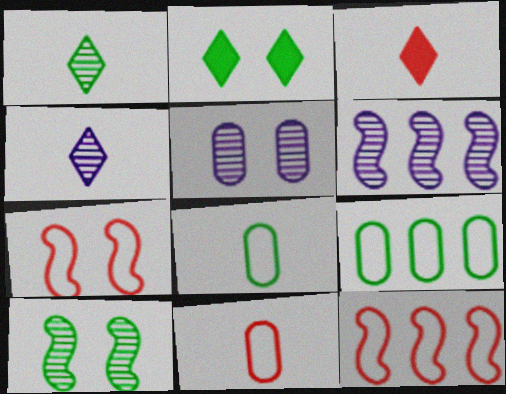[[2, 5, 7], 
[2, 6, 11], 
[4, 5, 6]]